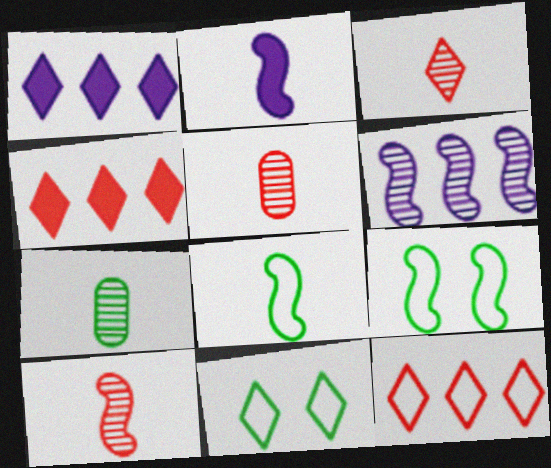[[1, 3, 11], 
[1, 5, 9], 
[2, 8, 10], 
[3, 5, 10]]